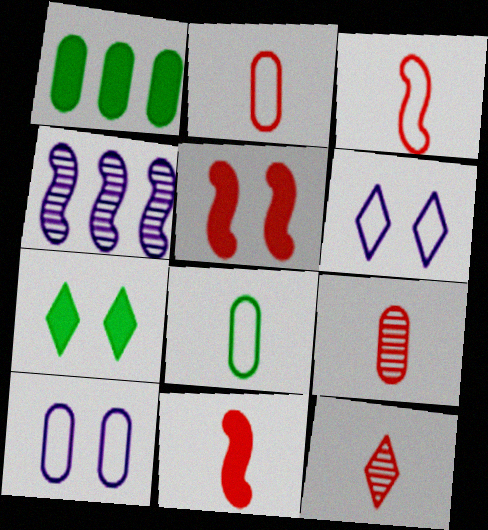[[1, 9, 10], 
[2, 4, 7], 
[2, 11, 12]]